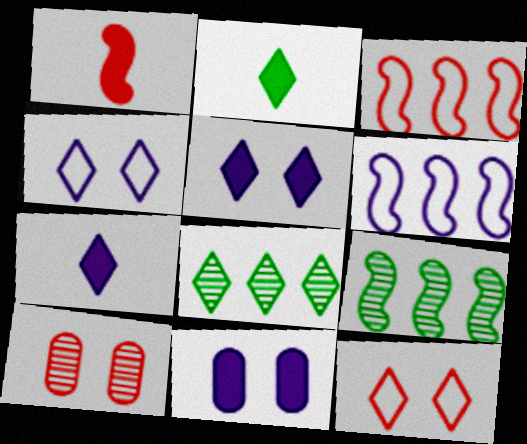[[2, 6, 10], 
[7, 8, 12]]